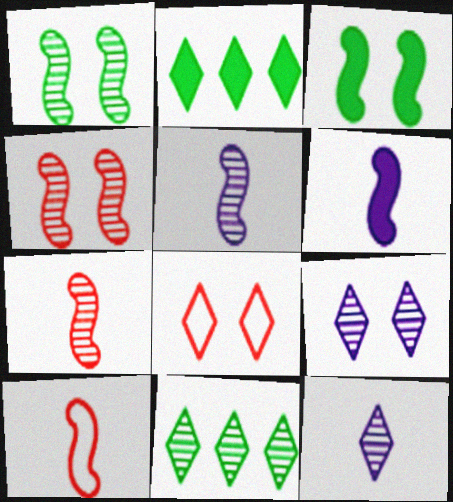[[2, 8, 12]]